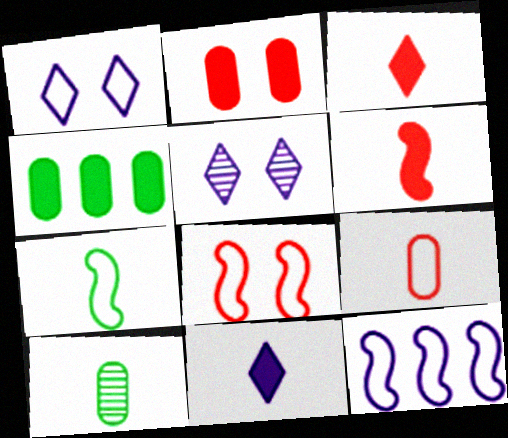[[7, 8, 12]]